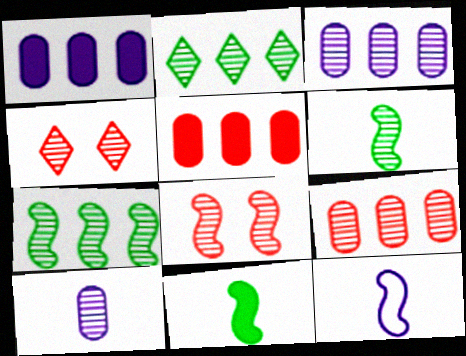[[2, 8, 10], 
[3, 4, 6], 
[4, 7, 10]]